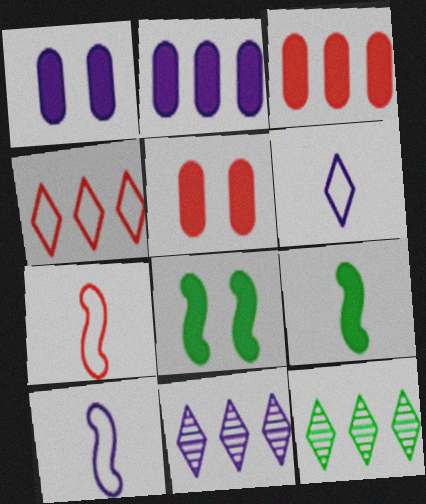[[1, 7, 12], 
[1, 10, 11], 
[5, 10, 12]]